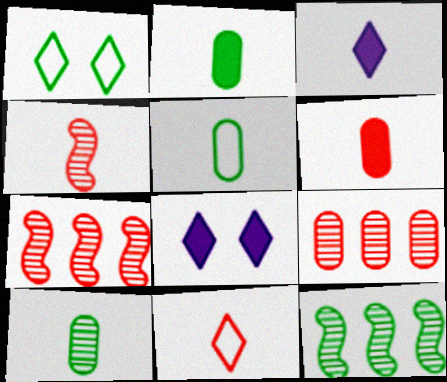[[1, 2, 12], 
[2, 5, 10], 
[3, 4, 5], 
[4, 6, 11], 
[5, 7, 8]]